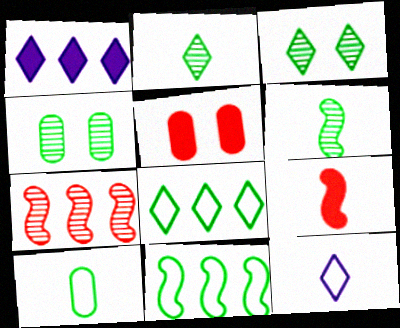[]